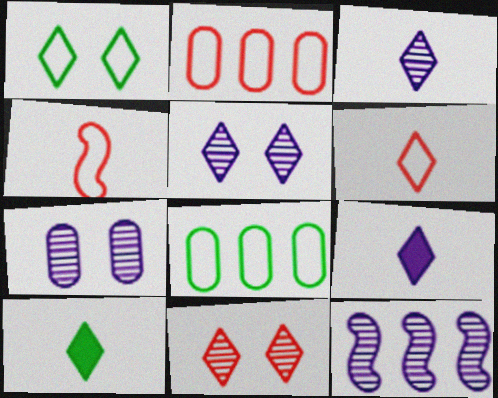[[3, 6, 10], 
[3, 7, 12]]